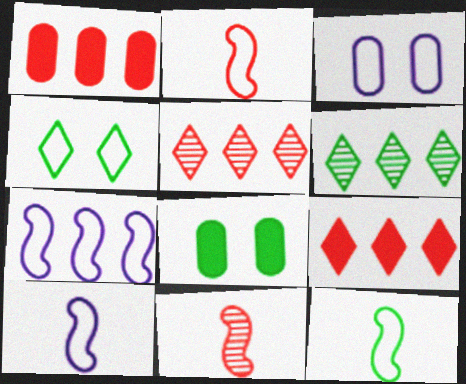[[1, 6, 7], 
[2, 10, 12], 
[5, 8, 10], 
[6, 8, 12]]